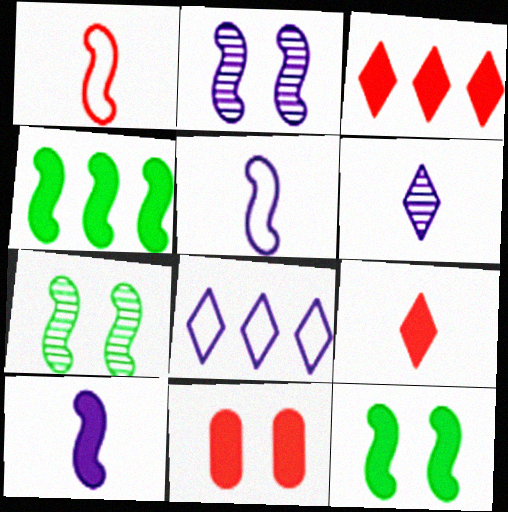[[1, 2, 4]]